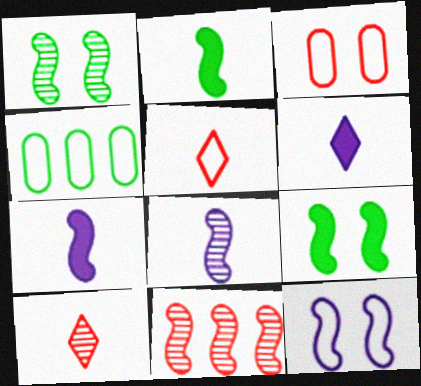[[1, 8, 11], 
[2, 11, 12], 
[4, 5, 12]]